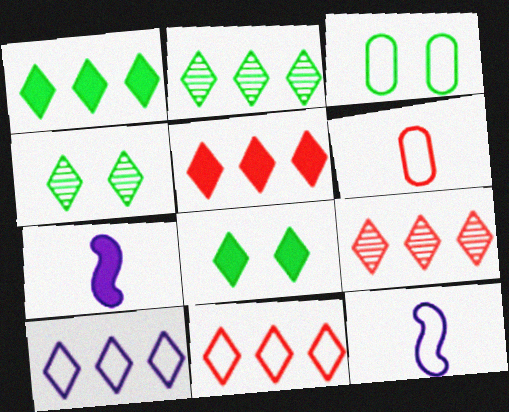[[1, 9, 10], 
[2, 5, 10], 
[3, 7, 9], 
[3, 11, 12], 
[5, 9, 11]]